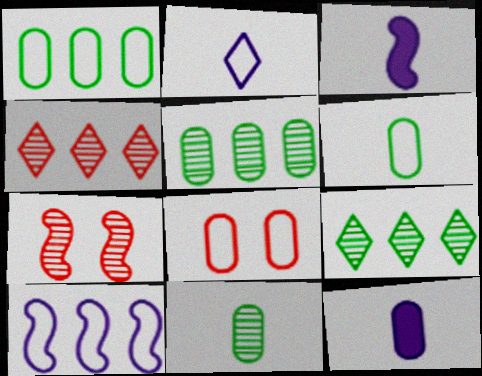[[3, 8, 9], 
[5, 8, 12]]